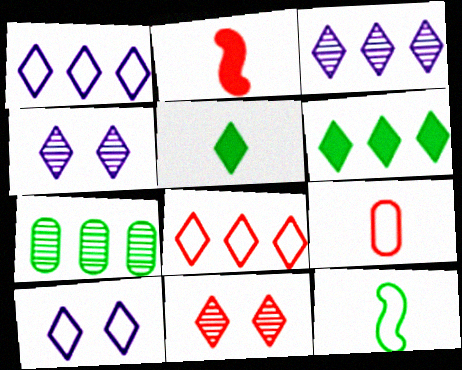[[1, 5, 11], 
[2, 7, 10], 
[3, 6, 8], 
[4, 5, 8]]